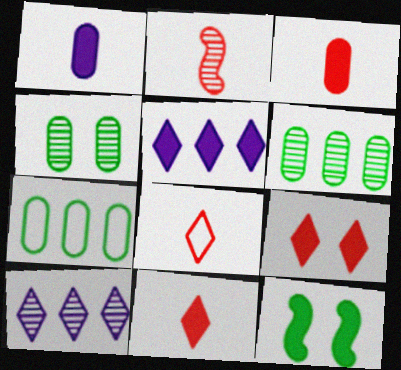[[2, 3, 8], 
[2, 4, 10], 
[3, 5, 12]]